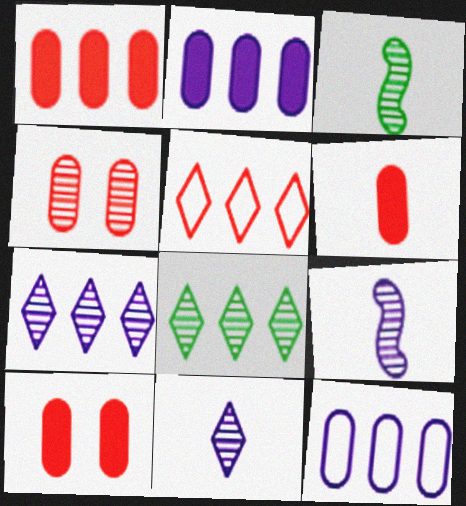[[1, 6, 10], 
[3, 4, 7], 
[4, 8, 9]]